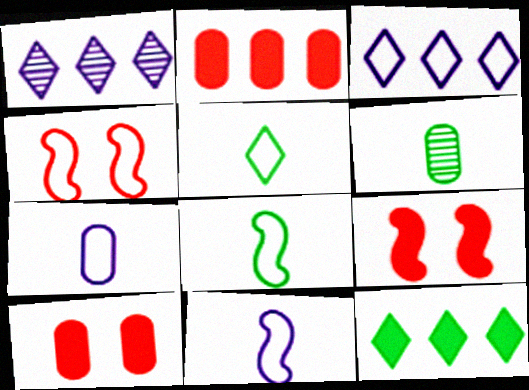[[1, 8, 10], 
[3, 6, 9]]